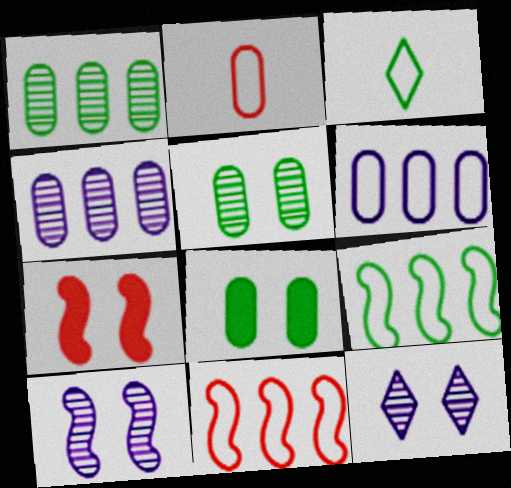[[2, 4, 8], 
[3, 4, 7]]